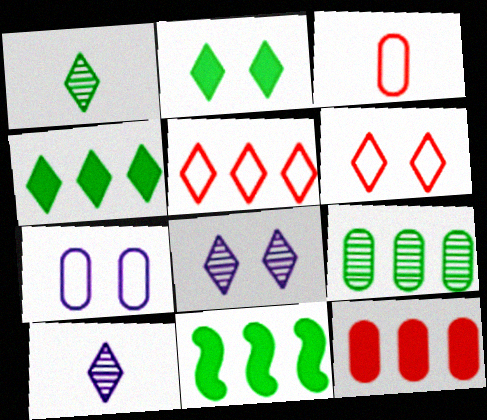[[2, 5, 10], 
[2, 6, 8], 
[3, 8, 11], 
[4, 6, 10]]